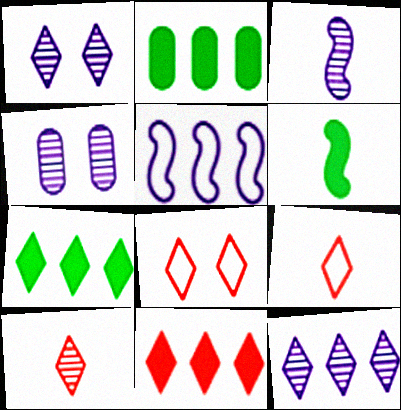[[1, 7, 9], 
[2, 3, 8], 
[3, 4, 12], 
[8, 10, 11]]